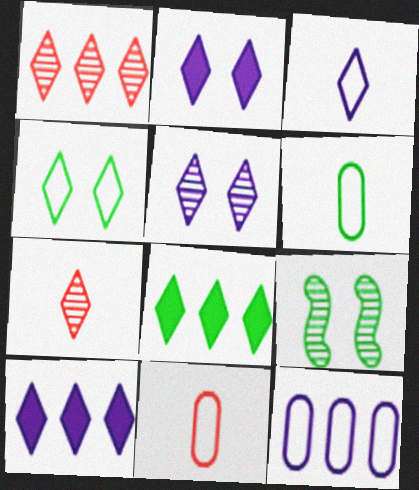[[3, 5, 10], 
[4, 7, 10], 
[6, 8, 9], 
[9, 10, 11]]